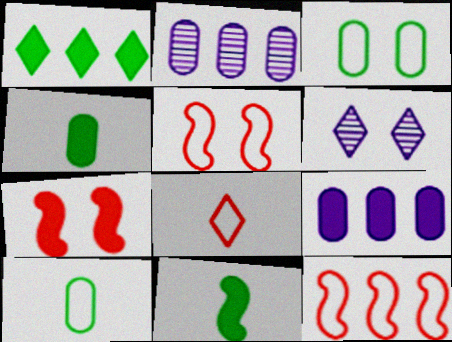[[1, 2, 12], 
[1, 6, 8], 
[3, 6, 7], 
[4, 6, 12]]